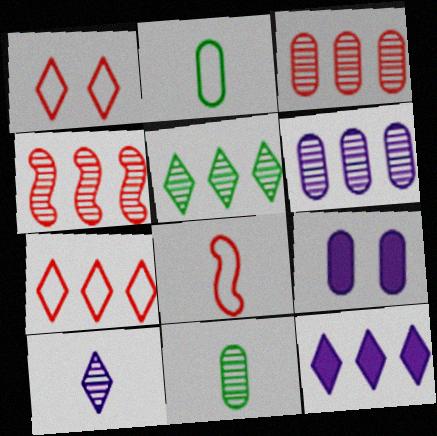[[2, 3, 9], 
[4, 5, 6], 
[5, 7, 12], 
[5, 8, 9]]